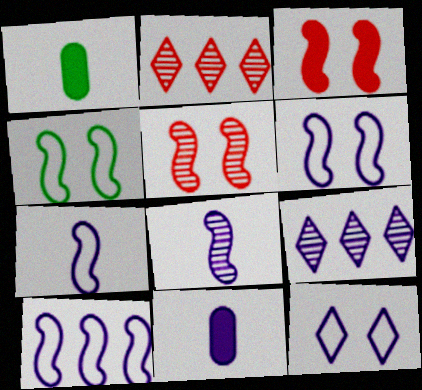[[1, 2, 6], 
[2, 4, 11], 
[6, 7, 10], 
[6, 9, 11]]